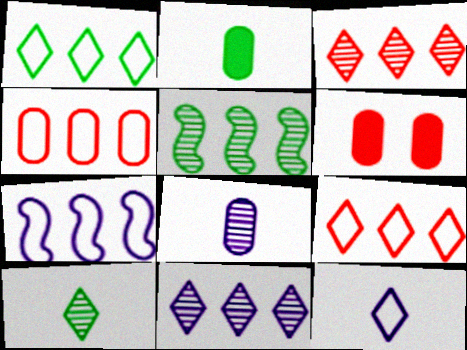[[1, 4, 7], 
[5, 6, 12], 
[6, 7, 10]]